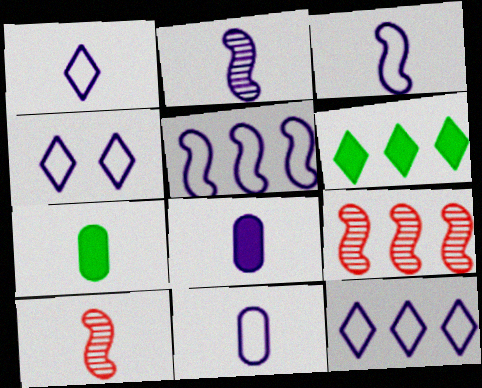[[1, 2, 8], 
[1, 3, 11], 
[1, 4, 12], 
[1, 7, 10], 
[4, 5, 11], 
[4, 7, 9]]